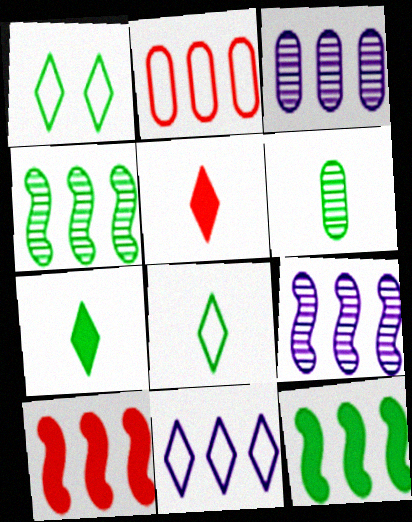[[1, 6, 12]]